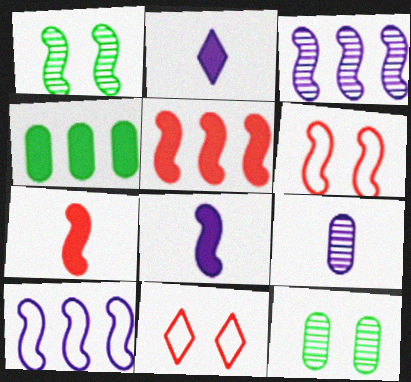[[1, 7, 10]]